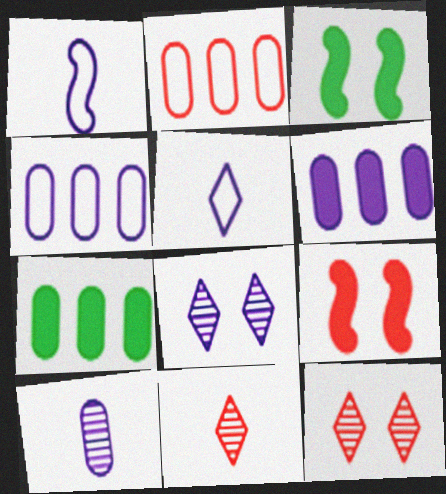[[1, 6, 8], 
[1, 7, 12], 
[2, 9, 11], 
[3, 4, 11]]